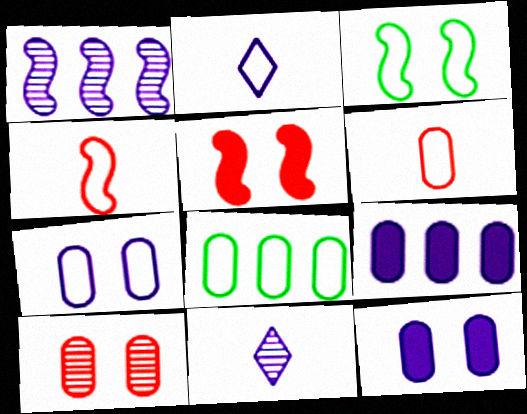[[1, 2, 12], 
[5, 8, 11], 
[6, 7, 8]]